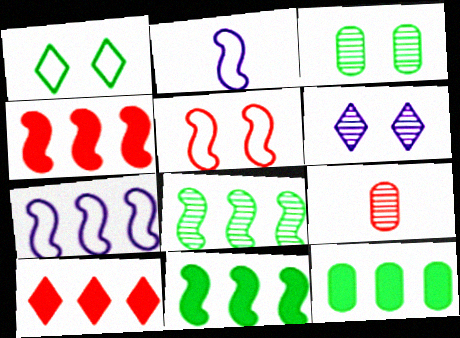[[2, 3, 10], 
[4, 7, 8], 
[5, 9, 10], 
[6, 8, 9]]